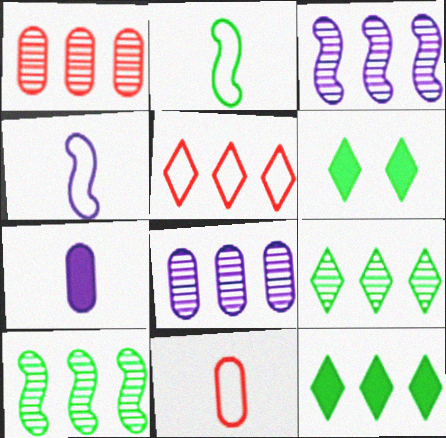[[1, 3, 9], 
[1, 4, 6], 
[3, 6, 11]]